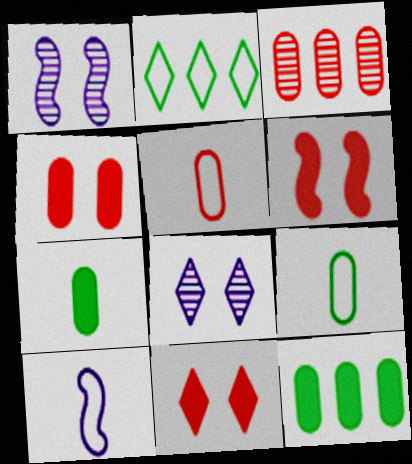[[3, 4, 5], 
[4, 6, 11]]